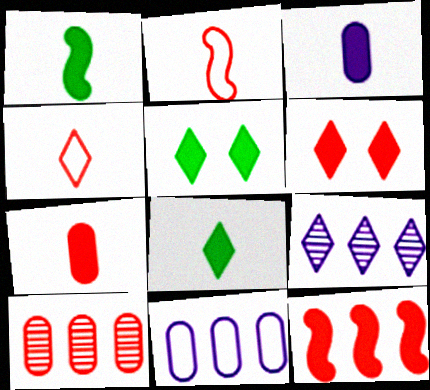[[2, 6, 10], 
[3, 5, 12], 
[4, 5, 9], 
[6, 7, 12]]